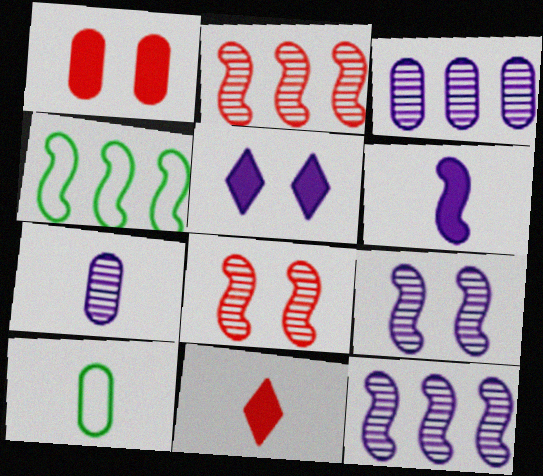[[1, 3, 10], 
[2, 5, 10], 
[4, 6, 8]]